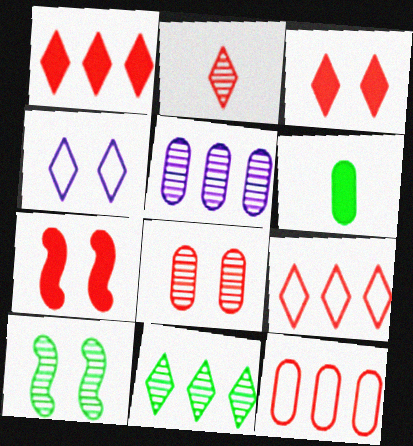[[2, 3, 9], 
[2, 5, 10], 
[2, 7, 12]]